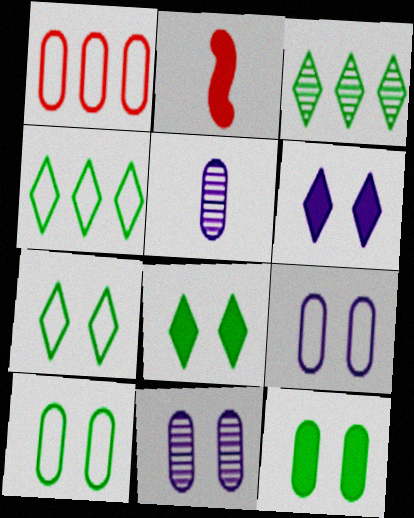[[1, 5, 12], 
[2, 3, 9], 
[2, 4, 11]]